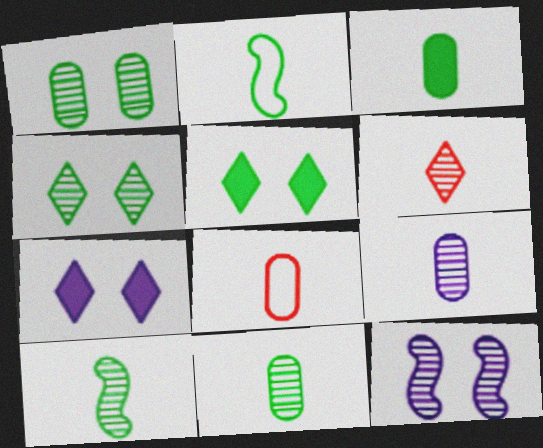[[3, 8, 9], 
[6, 9, 10]]